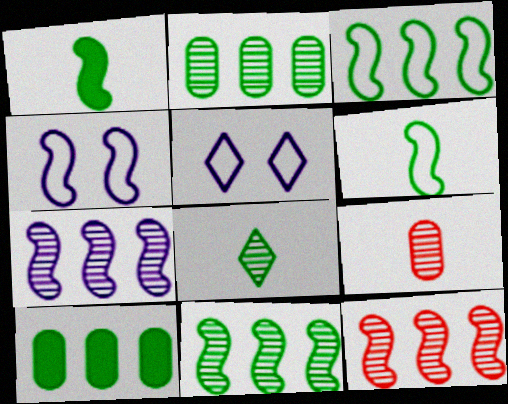[[1, 4, 12], 
[7, 11, 12]]